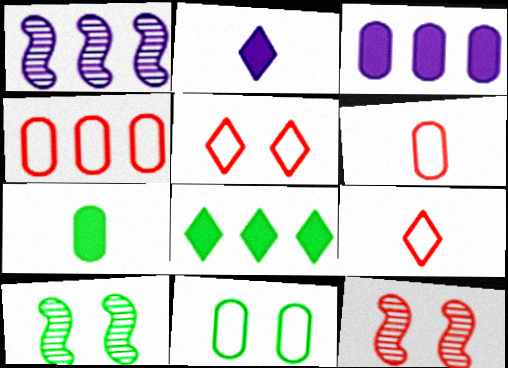[[1, 4, 8], 
[1, 5, 7], 
[2, 4, 10], 
[3, 9, 10]]